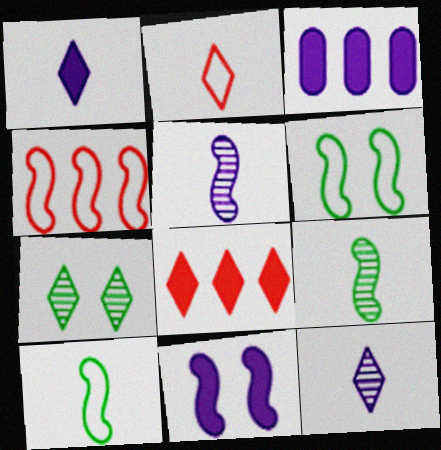[[1, 3, 11], 
[4, 9, 11]]